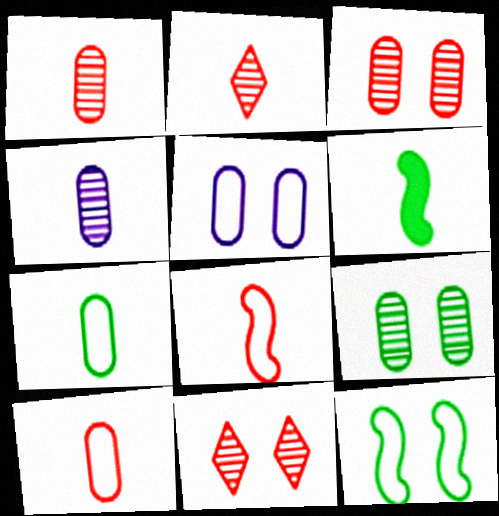[]